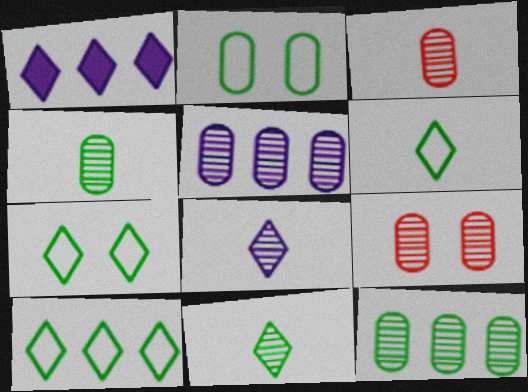[[4, 5, 9], 
[6, 7, 10]]